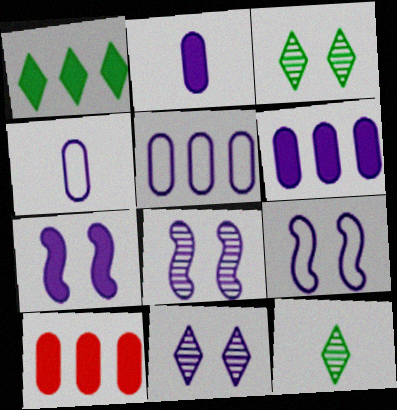[[7, 8, 9], 
[9, 10, 12]]